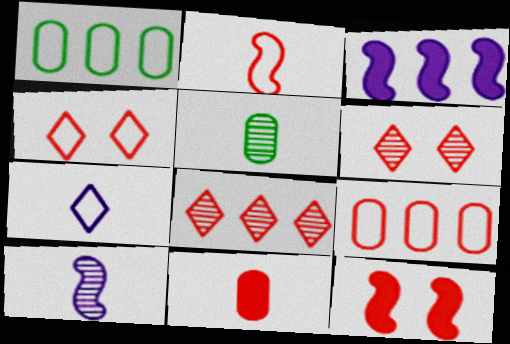[[1, 3, 8], 
[2, 4, 9], 
[3, 4, 5]]